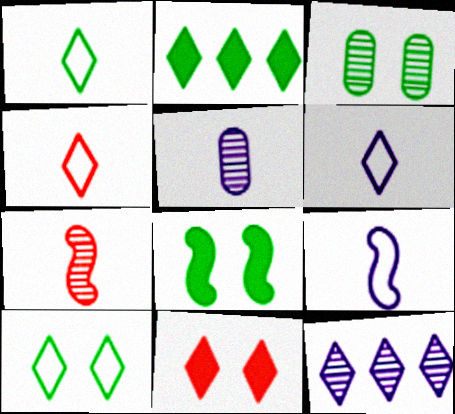[[1, 4, 6], 
[1, 11, 12], 
[3, 7, 12], 
[3, 8, 10]]